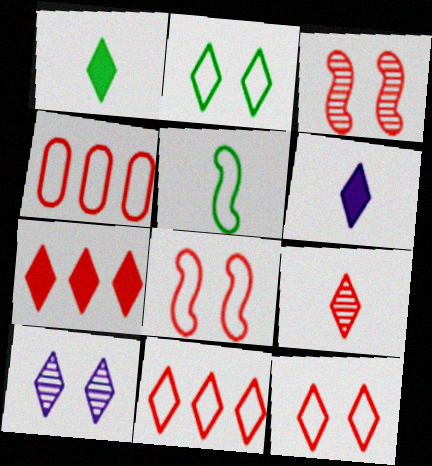[[1, 10, 11], 
[7, 9, 12]]